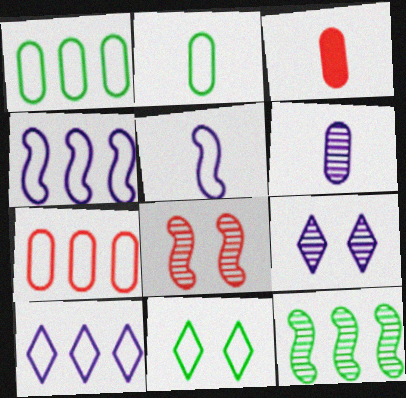[[2, 3, 6], 
[5, 7, 11]]